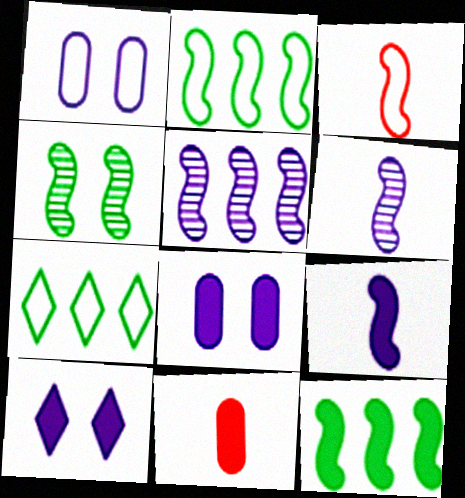[[1, 3, 7], 
[10, 11, 12]]